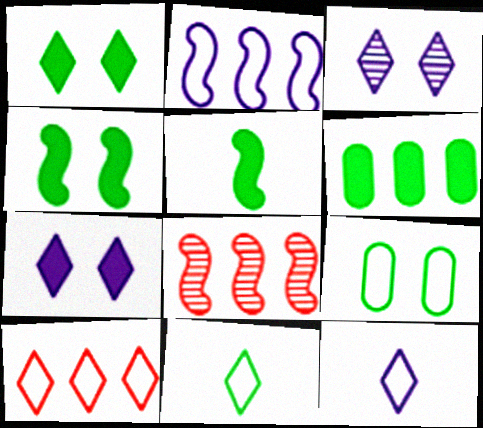[[1, 5, 6]]